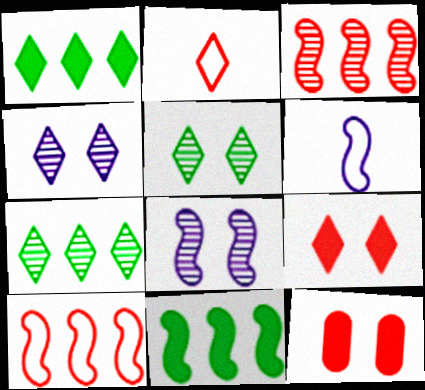[[1, 2, 4], 
[2, 3, 12], 
[6, 7, 12]]